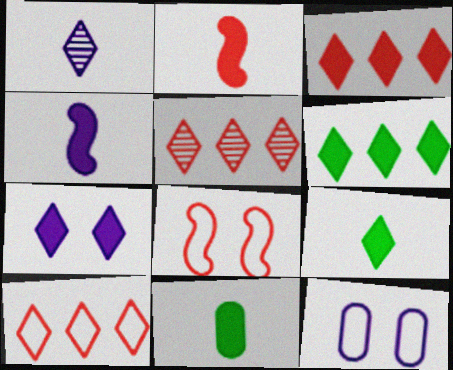[[3, 5, 10], 
[3, 7, 9]]